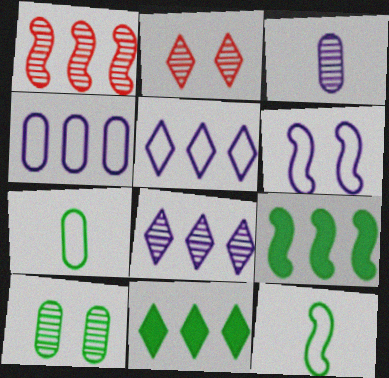[[1, 4, 11], 
[10, 11, 12]]